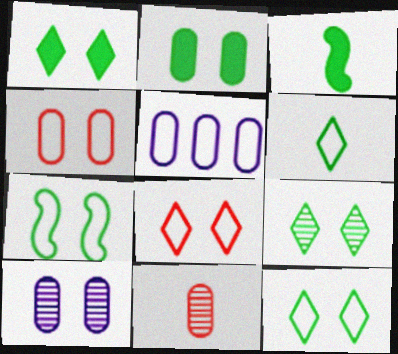[[1, 9, 12], 
[2, 4, 10], 
[2, 5, 11], 
[2, 7, 9]]